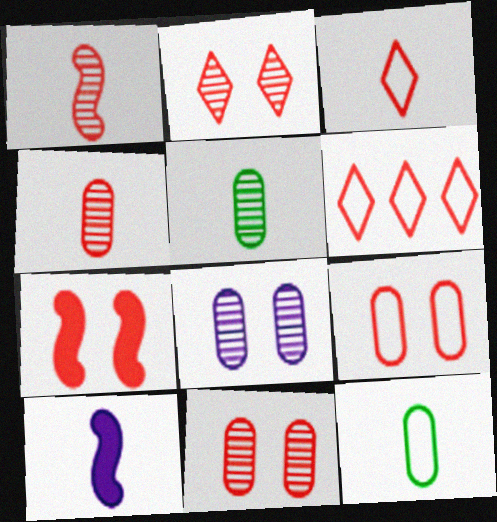[[2, 7, 9], 
[3, 5, 10], 
[4, 6, 7]]